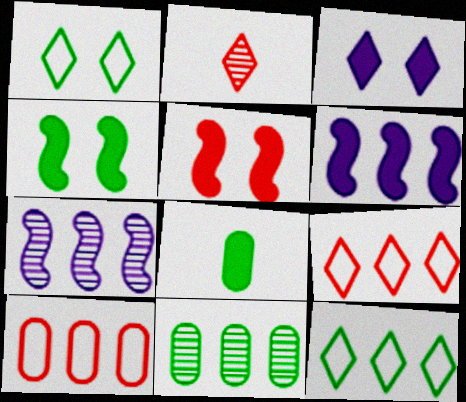[[2, 3, 12], 
[2, 5, 10], 
[6, 9, 11]]